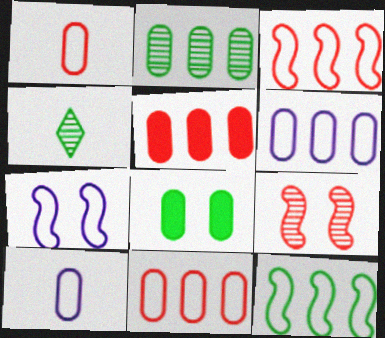[[2, 5, 6], 
[4, 5, 7], 
[4, 8, 12]]